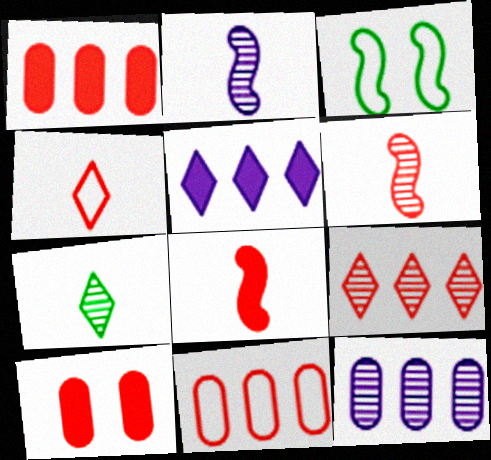[]